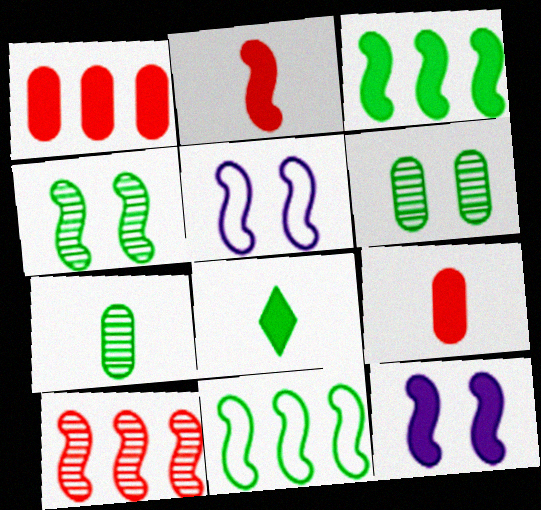[[1, 8, 12], 
[2, 3, 12], 
[6, 8, 11]]